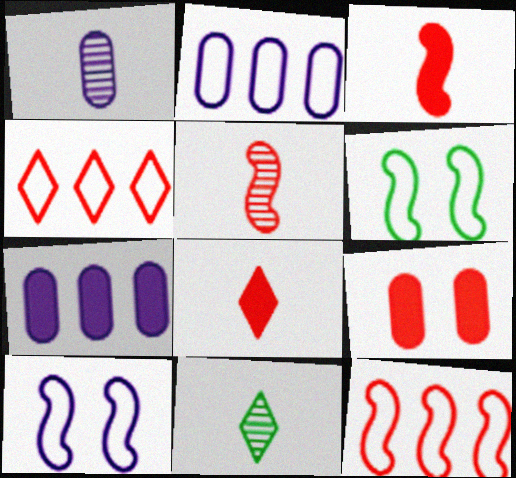[[1, 5, 11], 
[4, 5, 9]]